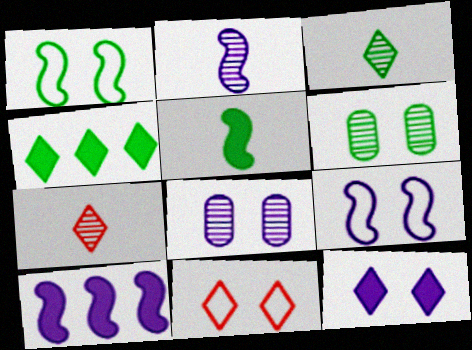[[2, 9, 10], 
[8, 9, 12]]